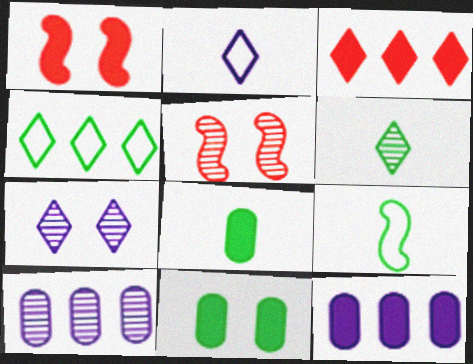[[5, 6, 10], 
[6, 8, 9]]